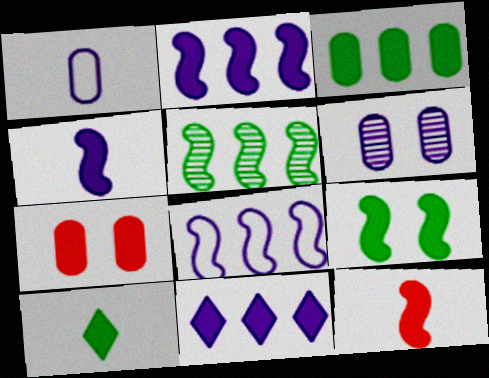[[2, 7, 10], 
[2, 9, 12], 
[3, 9, 10]]